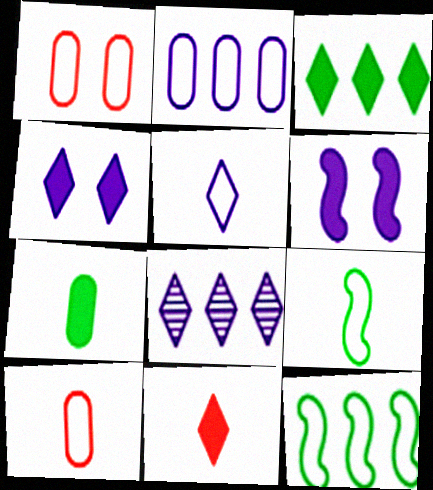[[1, 5, 12], 
[3, 4, 11], 
[4, 5, 8], 
[5, 9, 10]]